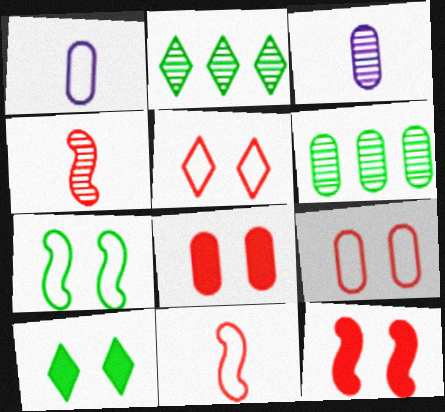[[1, 2, 12], 
[1, 6, 8]]